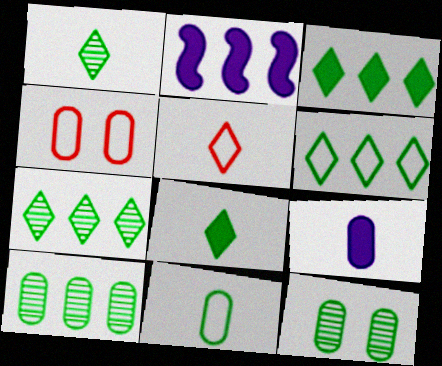[[1, 2, 4], 
[2, 5, 12], 
[3, 6, 7], 
[4, 9, 10]]